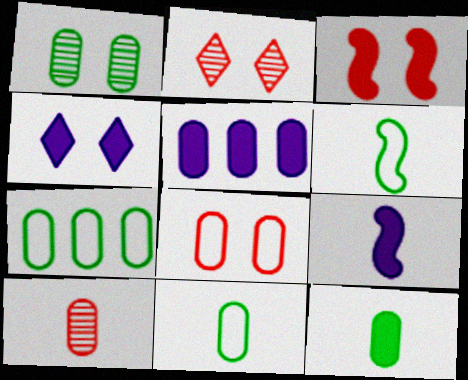[[1, 7, 12], 
[2, 3, 8], 
[2, 5, 6], 
[2, 7, 9], 
[4, 5, 9]]